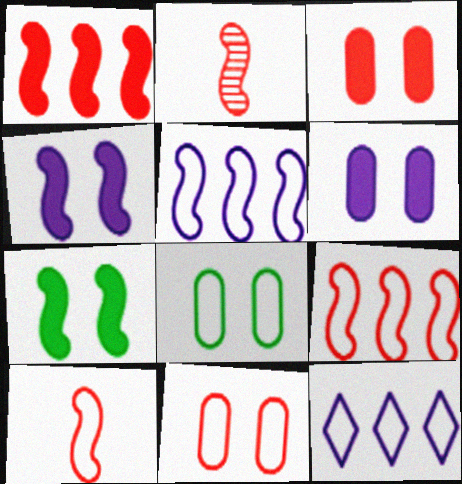[[2, 5, 7], 
[8, 10, 12]]